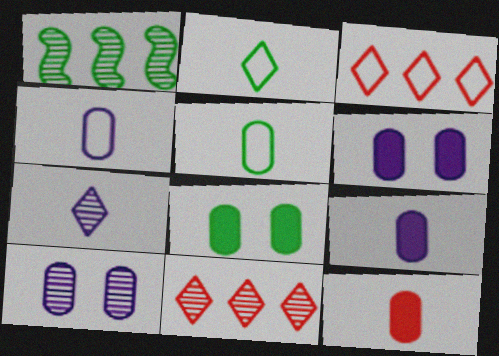[[1, 2, 8]]